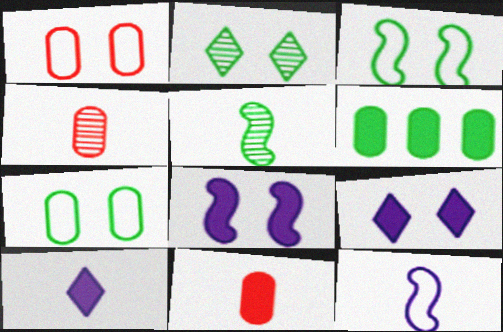[[1, 2, 8]]